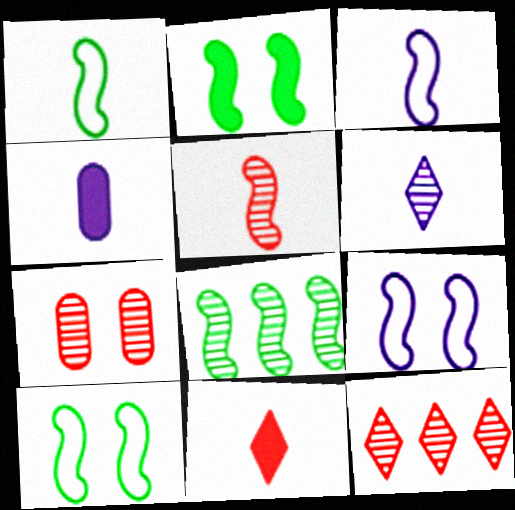[[1, 2, 8], 
[3, 4, 6], 
[4, 10, 12], 
[5, 7, 12], 
[6, 7, 8]]